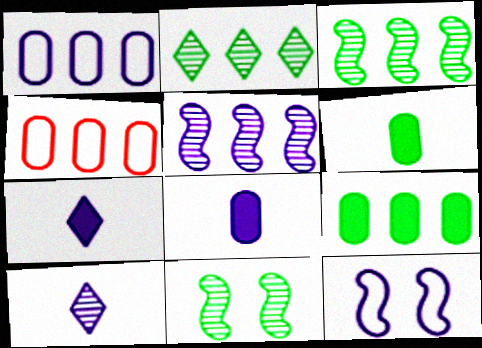[[4, 7, 11]]